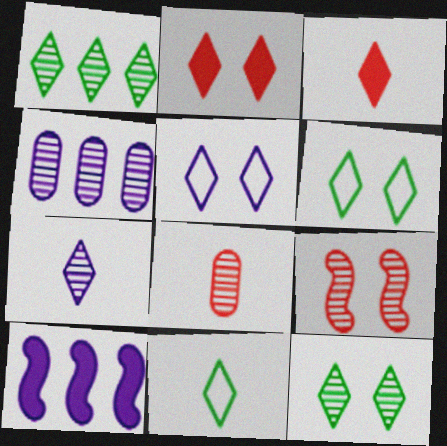[[1, 3, 5], 
[2, 5, 12], 
[3, 7, 11], 
[6, 8, 10]]